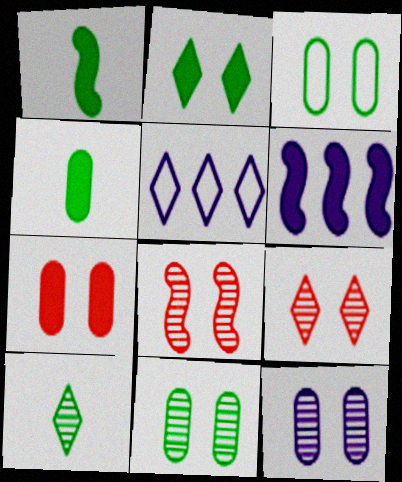[[3, 7, 12], 
[4, 5, 8]]